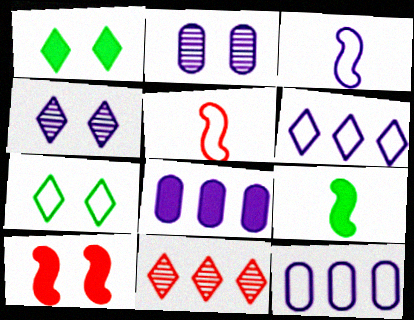[[2, 7, 10], 
[3, 4, 8], 
[5, 7, 12]]